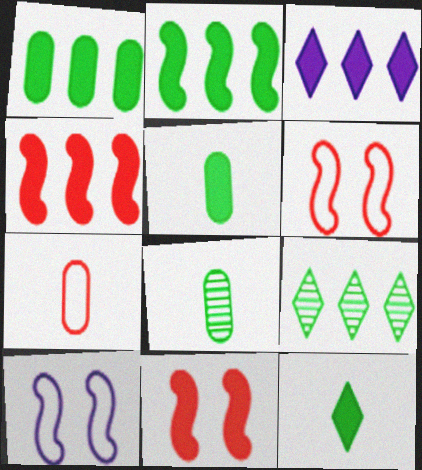[[1, 3, 4], 
[3, 5, 11], 
[3, 6, 8]]